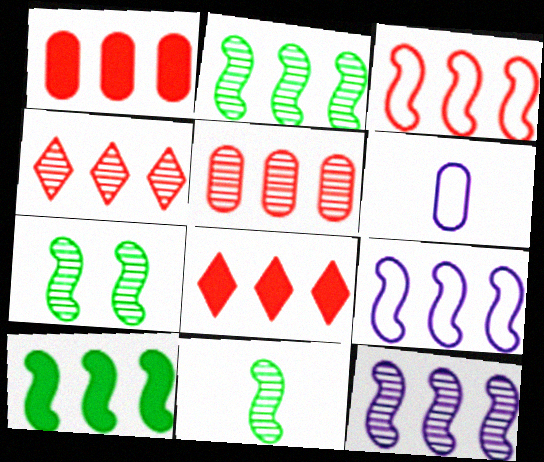[[1, 3, 4], 
[2, 7, 11], 
[3, 5, 8], 
[3, 10, 12], 
[6, 7, 8]]